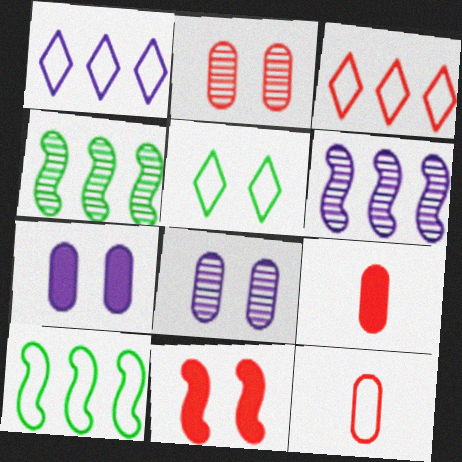[[5, 6, 9], 
[5, 8, 11]]